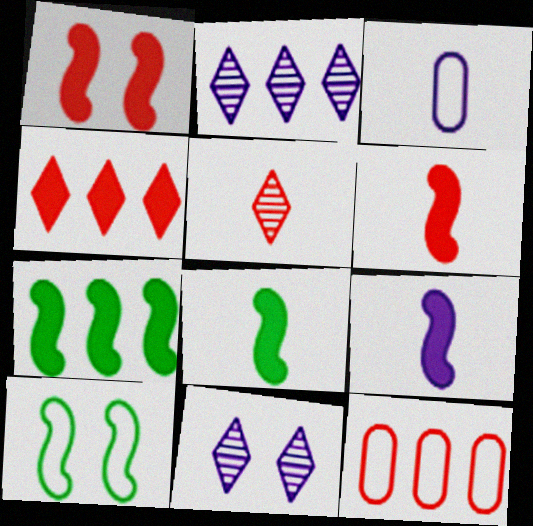[[1, 5, 12], 
[1, 7, 9], 
[2, 7, 12], 
[3, 5, 8], 
[6, 8, 9], 
[8, 11, 12]]